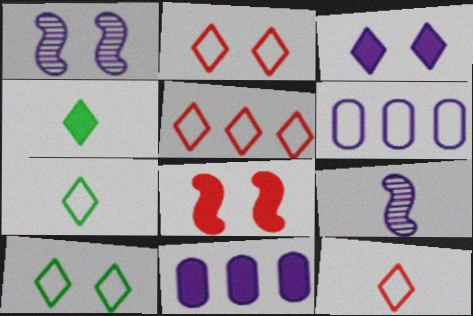[[2, 5, 12], 
[3, 6, 9], 
[4, 8, 11]]